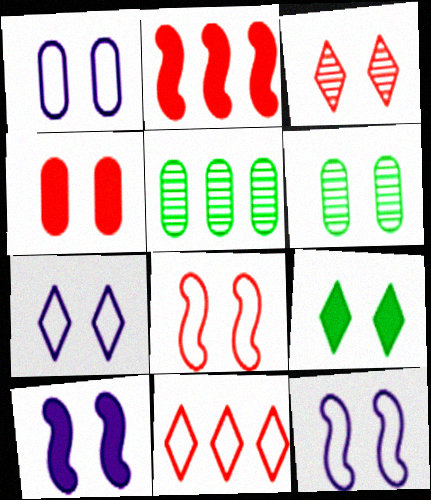[[1, 4, 6], 
[1, 7, 12], 
[3, 4, 8], 
[3, 7, 9], 
[4, 9, 10]]